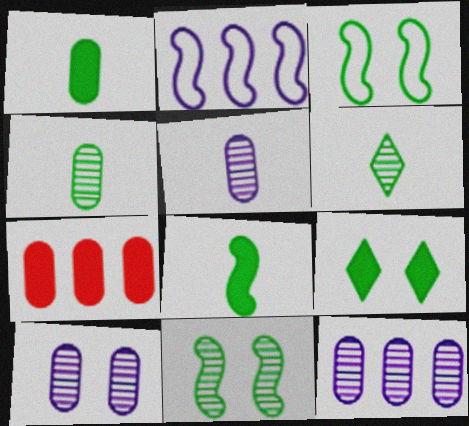[[5, 10, 12]]